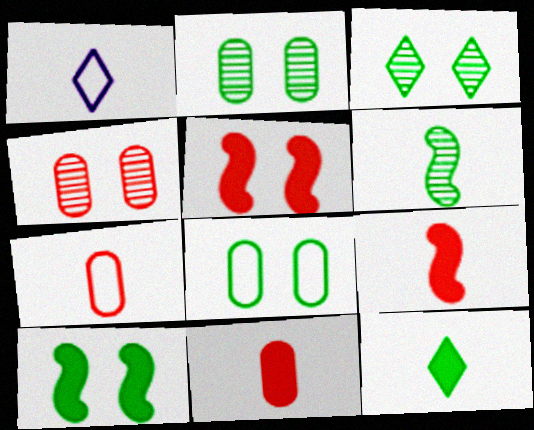[[1, 6, 11], 
[3, 8, 10]]